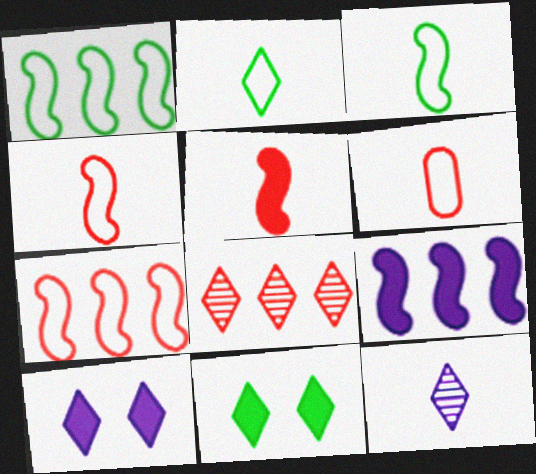[[2, 8, 10]]